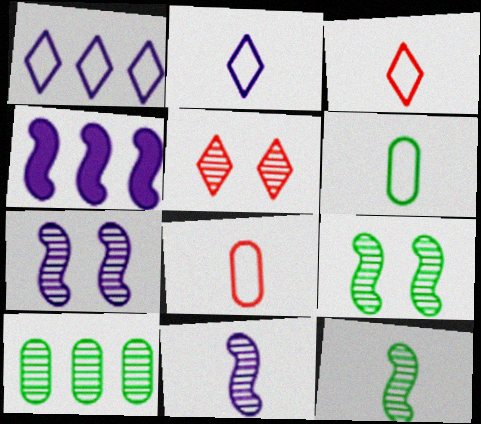[[4, 5, 6], 
[5, 10, 11]]